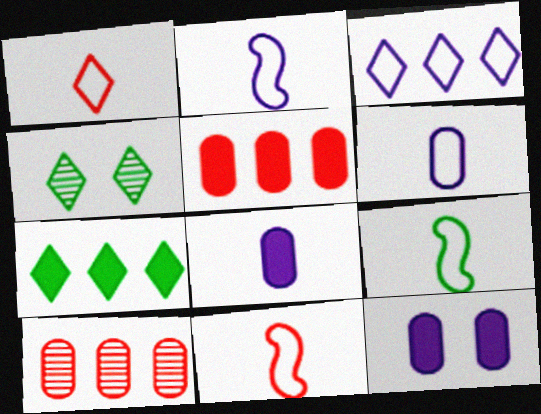[[1, 6, 9], 
[2, 4, 5], 
[2, 9, 11]]